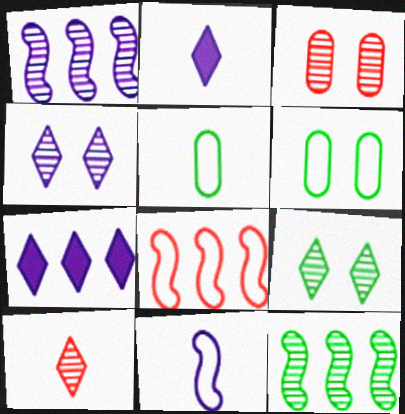[]